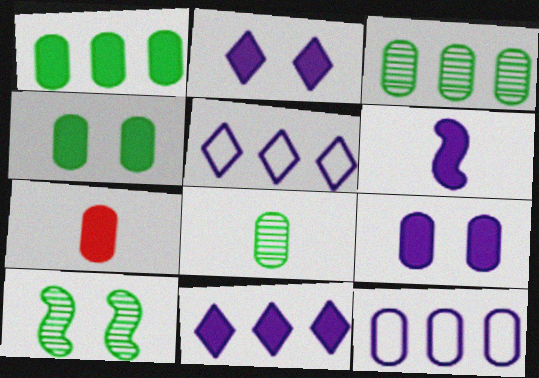[[1, 7, 9], 
[5, 7, 10], 
[6, 9, 11]]